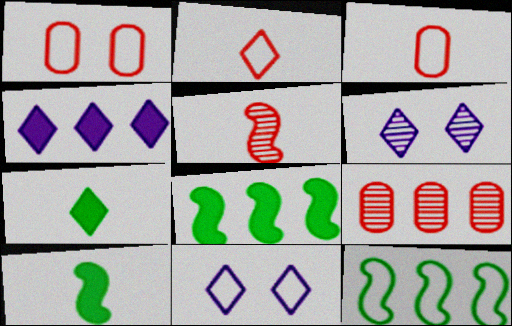[[3, 6, 8], 
[3, 11, 12], 
[4, 9, 12], 
[9, 10, 11]]